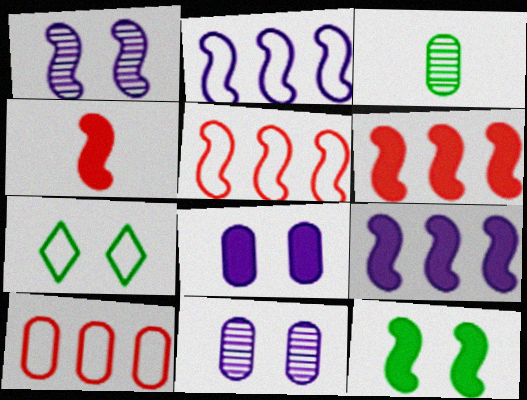[[3, 8, 10], 
[4, 9, 12]]